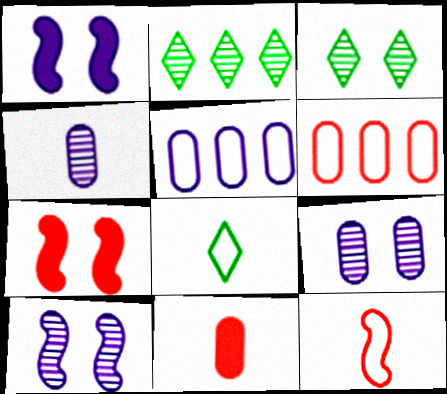[]